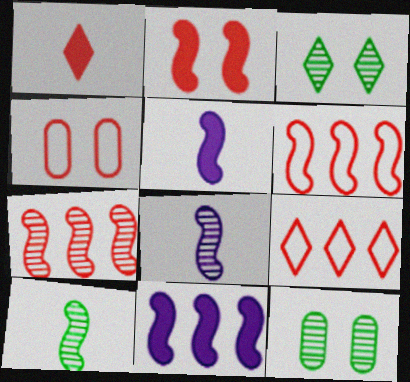[[1, 4, 7], 
[5, 9, 12]]